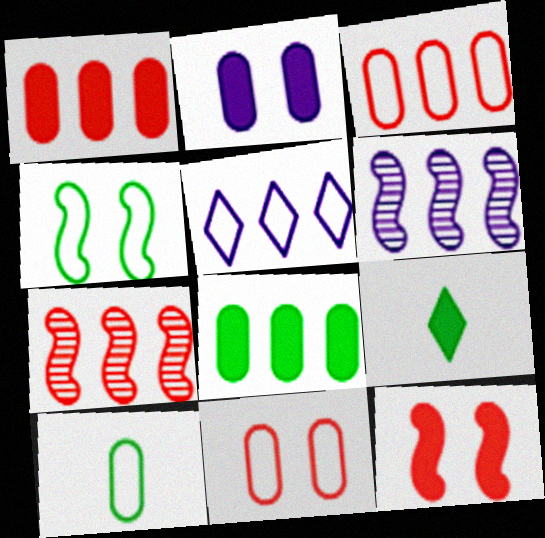[[5, 7, 8], 
[6, 9, 11]]